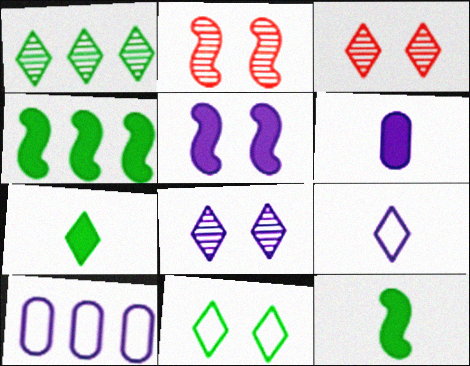[[1, 7, 11], 
[2, 7, 10], 
[3, 10, 12]]